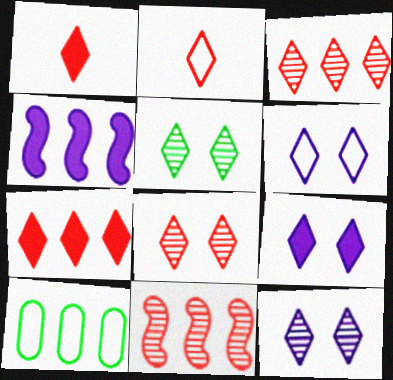[[2, 7, 8], 
[3, 4, 10], 
[5, 8, 12], 
[6, 9, 12]]